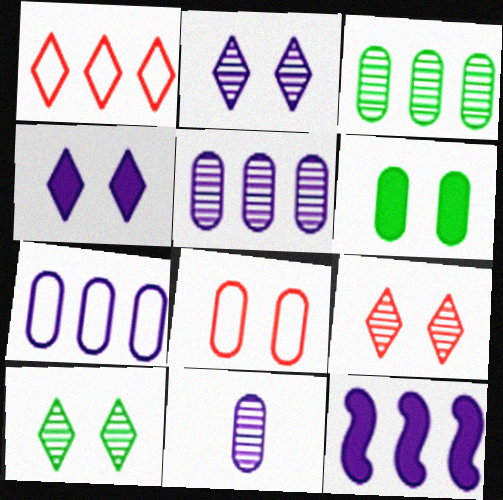[[1, 3, 12], 
[2, 9, 10]]